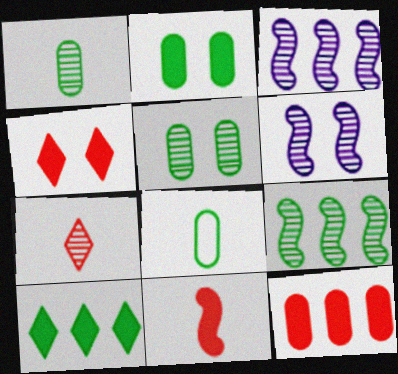[[3, 4, 8], 
[3, 5, 7], 
[4, 11, 12]]